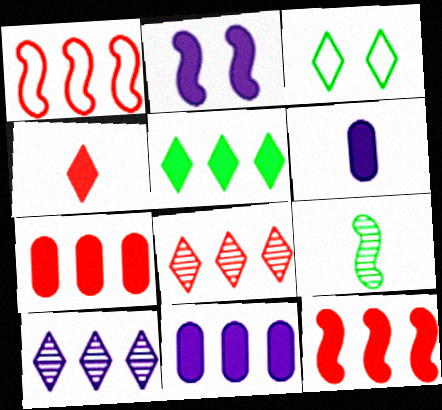[[1, 2, 9], 
[1, 7, 8], 
[3, 4, 10], 
[5, 11, 12]]